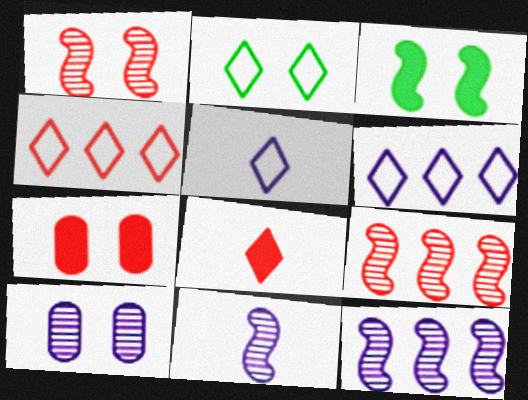[[2, 4, 5]]